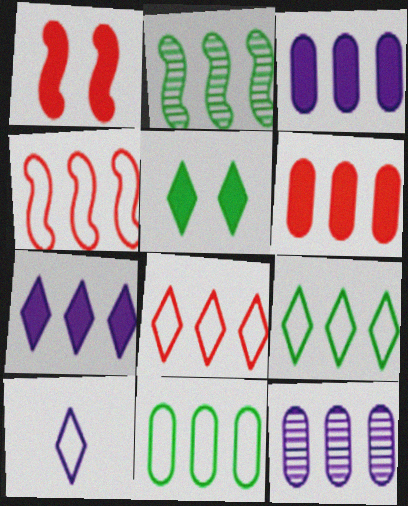[[2, 3, 8], 
[6, 11, 12]]